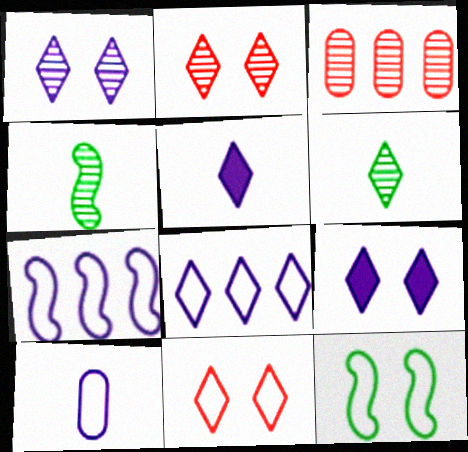[[1, 3, 4], 
[1, 5, 8], 
[3, 5, 12]]